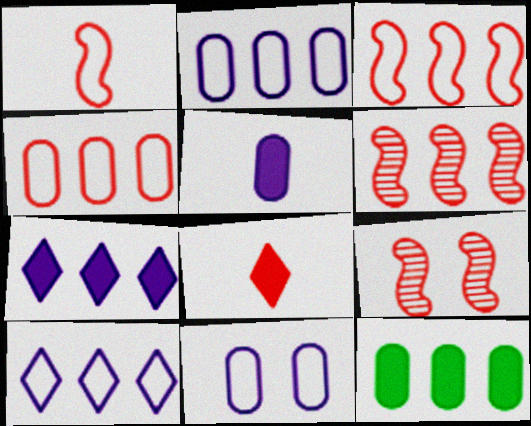[[4, 8, 9], 
[6, 10, 12]]